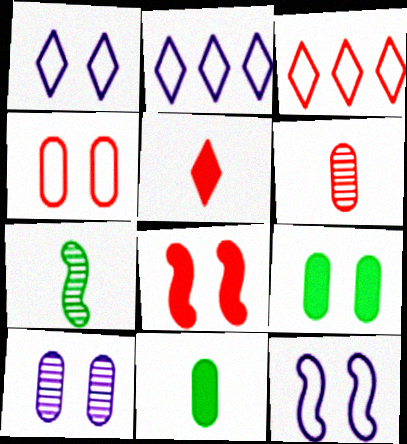[[3, 6, 8], 
[4, 9, 10]]